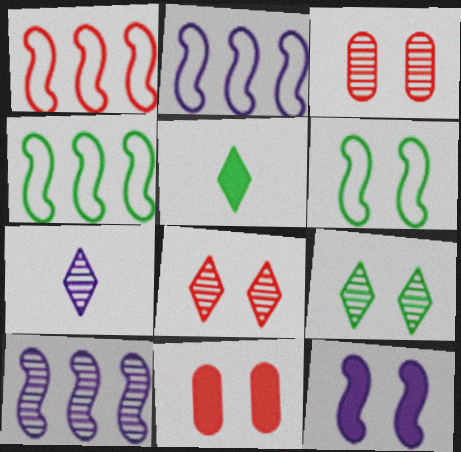[[1, 2, 4], 
[2, 3, 5], 
[4, 7, 11]]